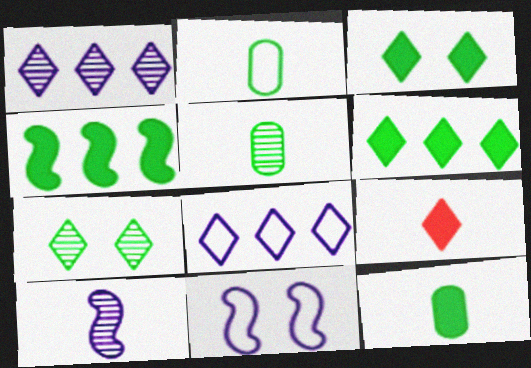[[2, 4, 7], 
[2, 5, 12], 
[2, 9, 10], 
[3, 4, 12], 
[7, 8, 9]]